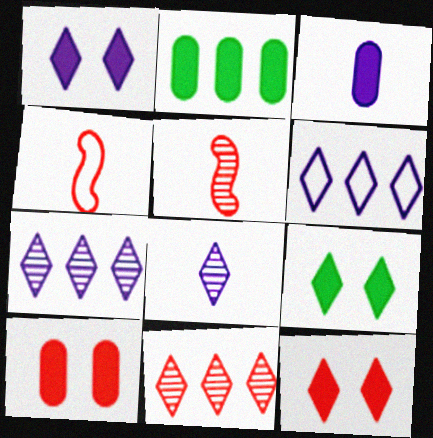[[1, 6, 8], 
[1, 9, 12], 
[2, 3, 10], 
[4, 10, 11]]